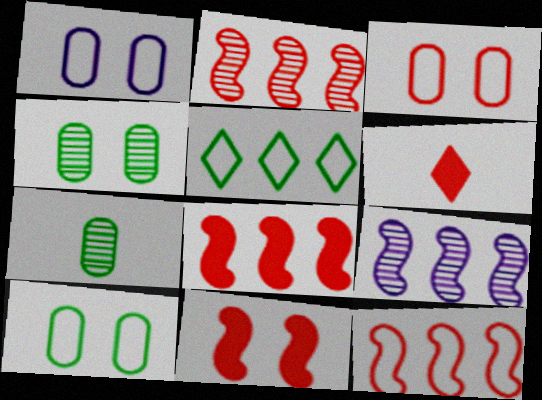[[1, 3, 10], 
[2, 3, 6], 
[2, 8, 12], 
[6, 9, 10]]